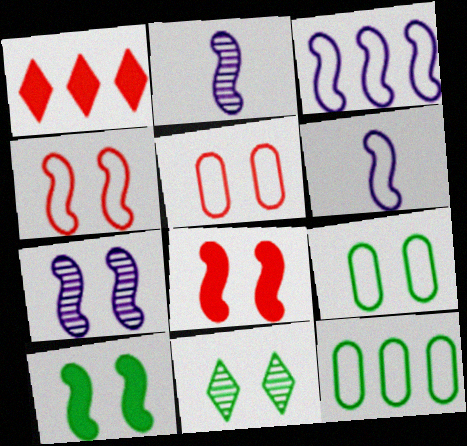[[1, 2, 9], 
[4, 7, 10], 
[9, 10, 11]]